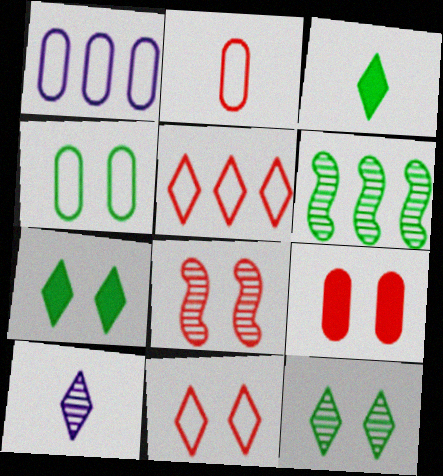[[1, 2, 4], 
[1, 3, 8], 
[3, 4, 6], 
[5, 7, 10], 
[8, 9, 11]]